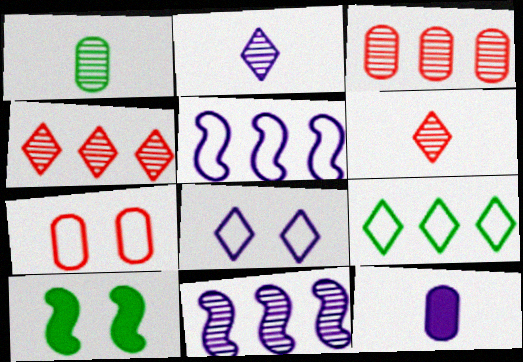[[1, 9, 10], 
[8, 11, 12]]